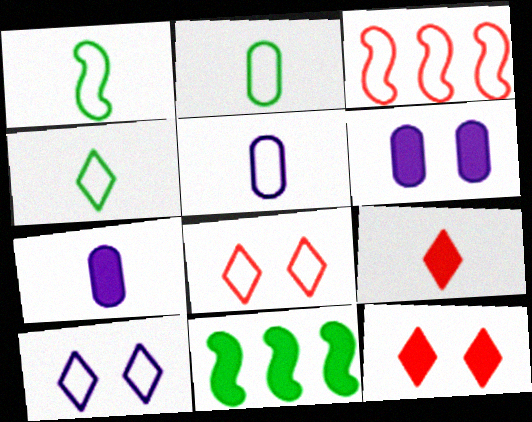[[1, 2, 4], 
[2, 3, 10], 
[6, 9, 11], 
[7, 11, 12]]